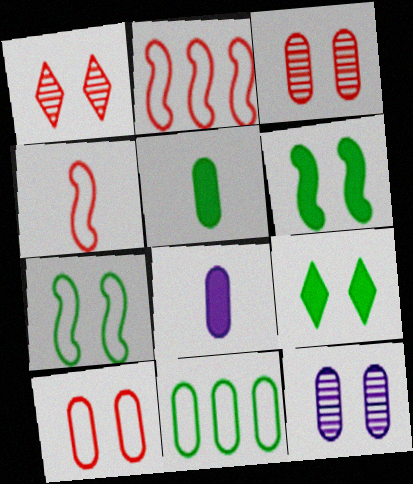[[3, 8, 11]]